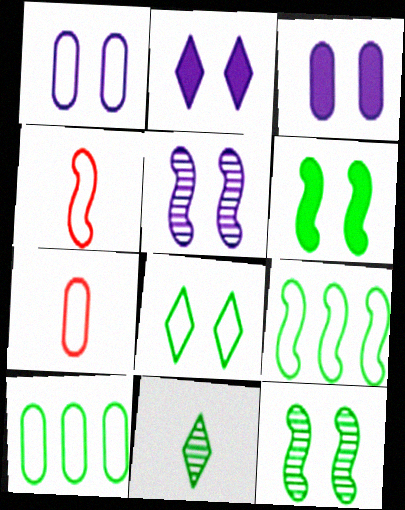[[1, 2, 5], 
[1, 7, 10], 
[6, 10, 11]]